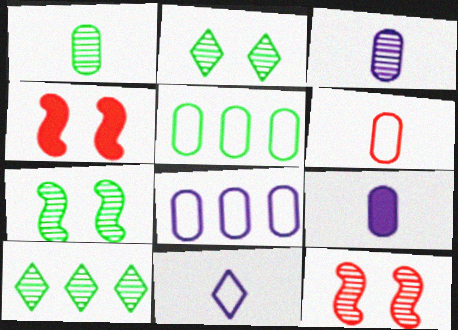[[1, 6, 9], 
[1, 7, 10], 
[3, 10, 12]]